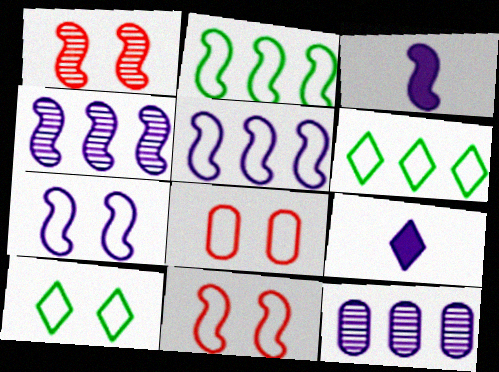[[1, 2, 3], 
[3, 4, 7], 
[7, 8, 10], 
[7, 9, 12]]